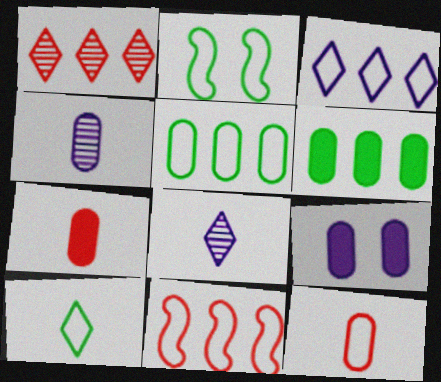[[2, 3, 12], 
[2, 5, 10], 
[3, 5, 11], 
[6, 7, 9]]